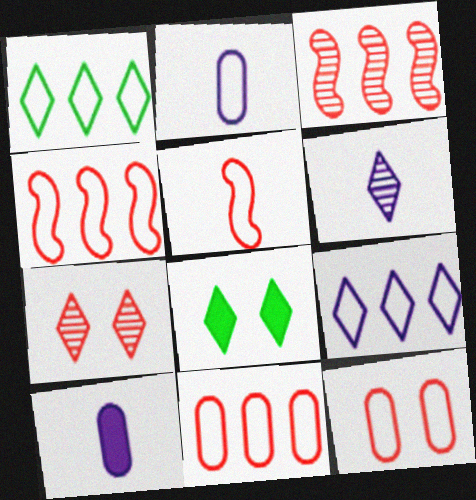[[2, 3, 8]]